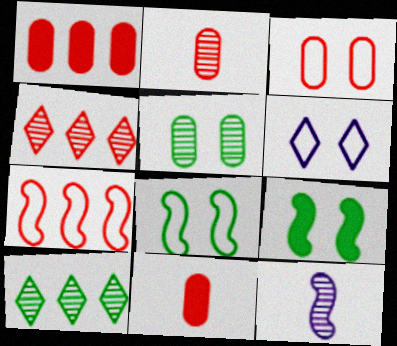[[1, 2, 3], 
[1, 4, 7], 
[3, 6, 8], 
[4, 5, 12], 
[7, 9, 12]]